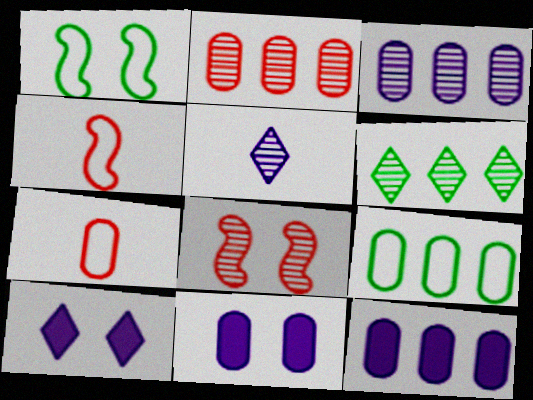[[2, 9, 12], 
[4, 6, 11]]